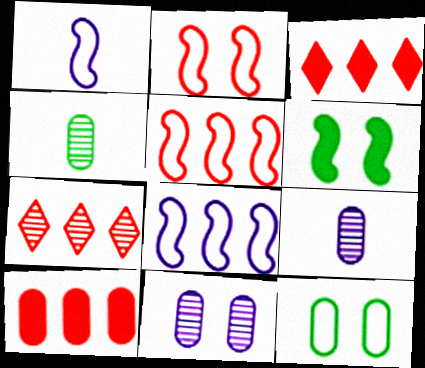[[5, 7, 10], 
[9, 10, 12]]